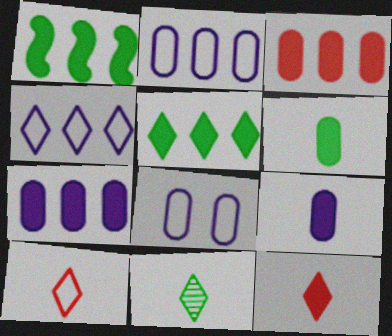[]